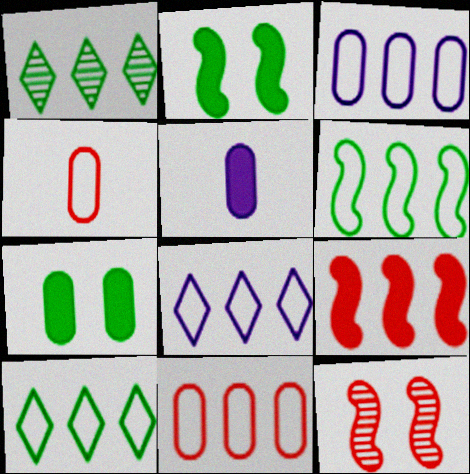[[1, 3, 9], 
[5, 10, 12], 
[6, 8, 11]]